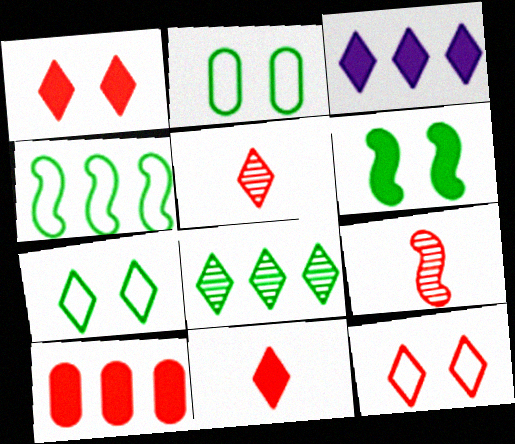[[2, 3, 9], 
[3, 5, 7], 
[9, 10, 12]]